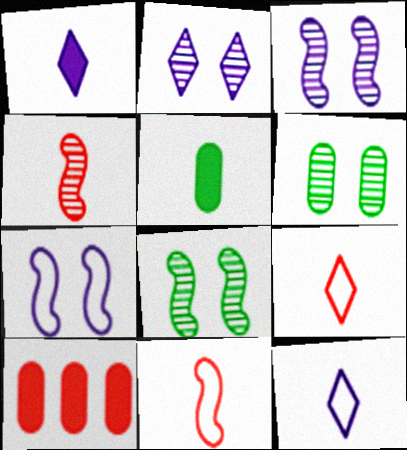[[4, 5, 12], 
[8, 10, 12]]